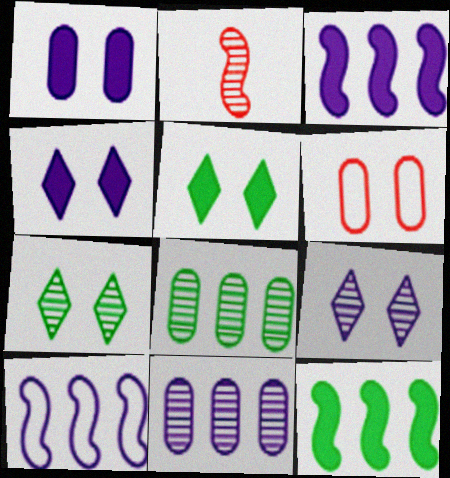[[2, 7, 11], 
[2, 8, 9]]